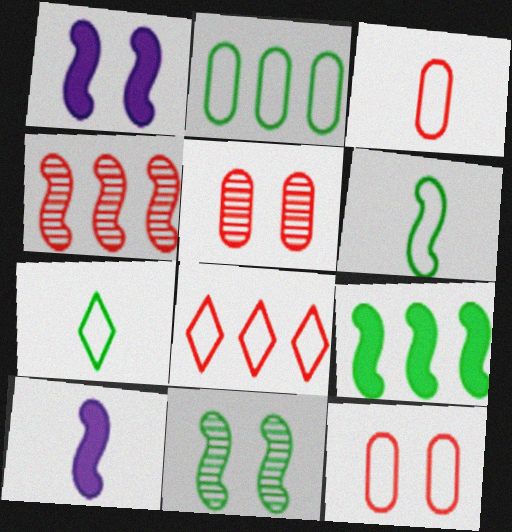[[1, 4, 6], 
[6, 9, 11]]